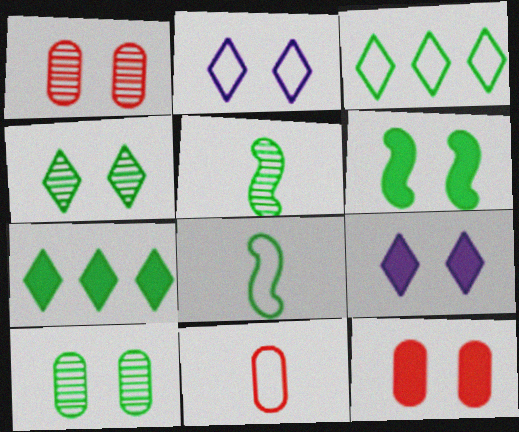[[1, 2, 6], 
[6, 9, 12], 
[7, 8, 10]]